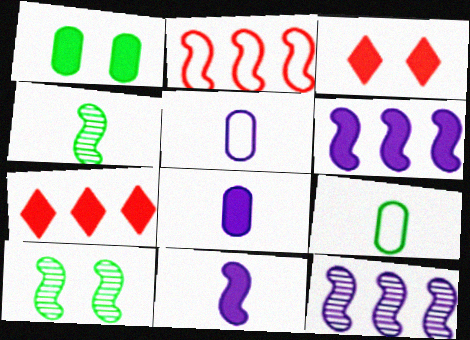[[1, 7, 11], 
[2, 10, 11], 
[3, 9, 12], 
[5, 7, 10]]